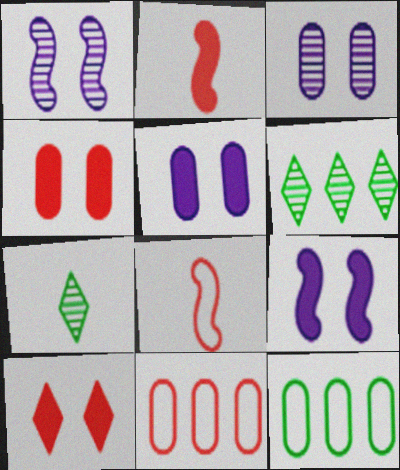[[5, 6, 8], 
[7, 9, 11]]